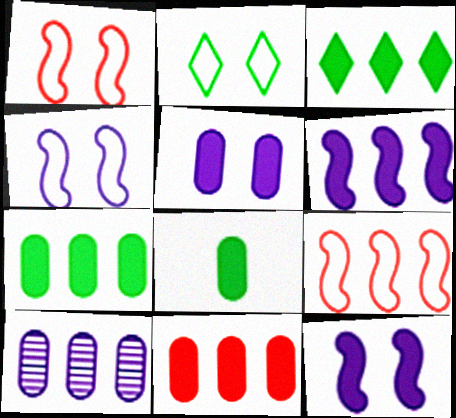[[3, 6, 11], 
[3, 9, 10], 
[5, 8, 11]]